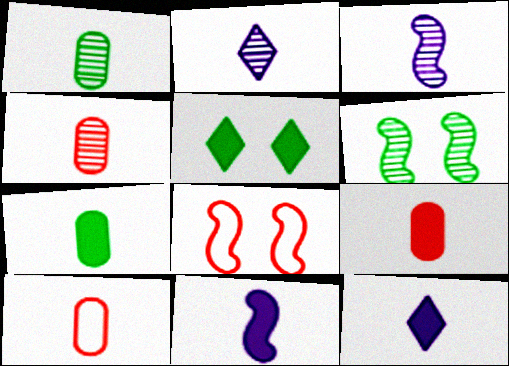[[4, 9, 10]]